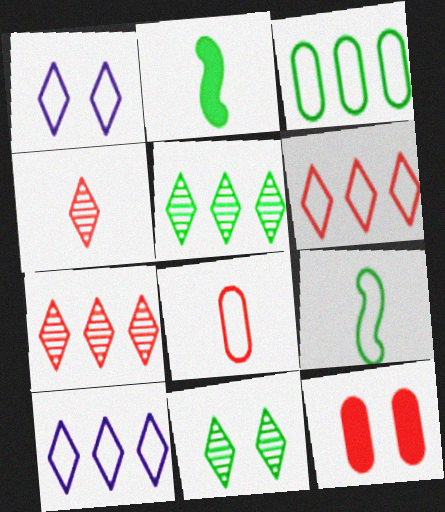[[2, 3, 11]]